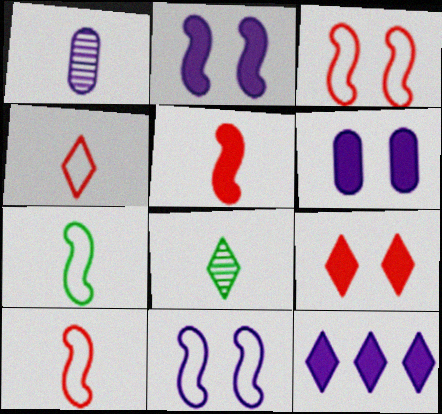[[1, 11, 12]]